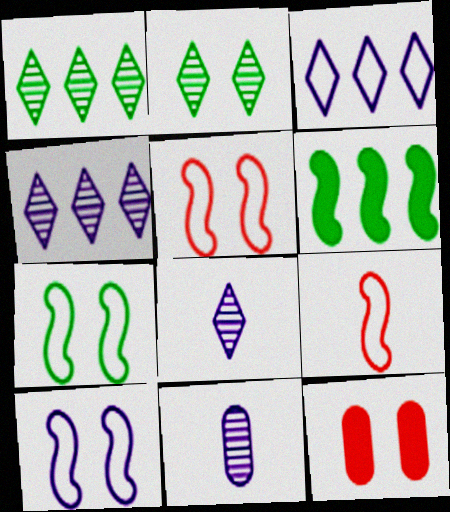[[2, 10, 12], 
[5, 7, 10]]